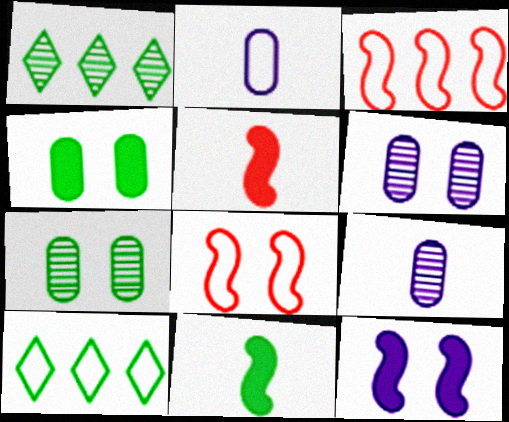[[2, 8, 10], 
[5, 6, 10], 
[7, 10, 11]]